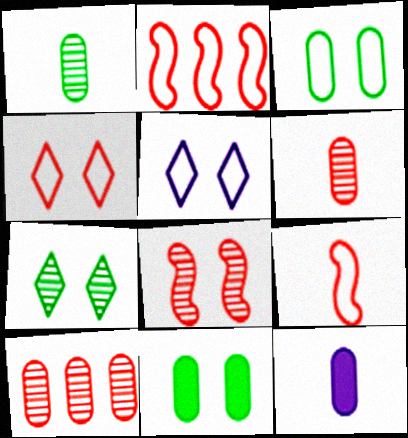[[2, 7, 12], 
[3, 10, 12], 
[5, 8, 11]]